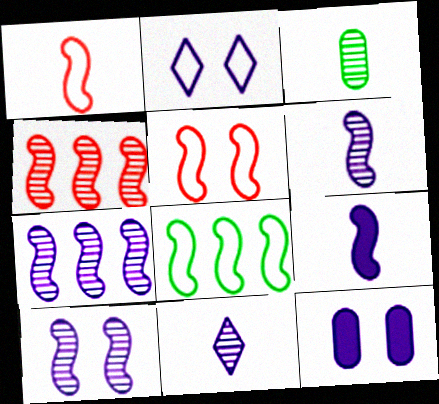[[2, 10, 12], 
[6, 7, 10]]